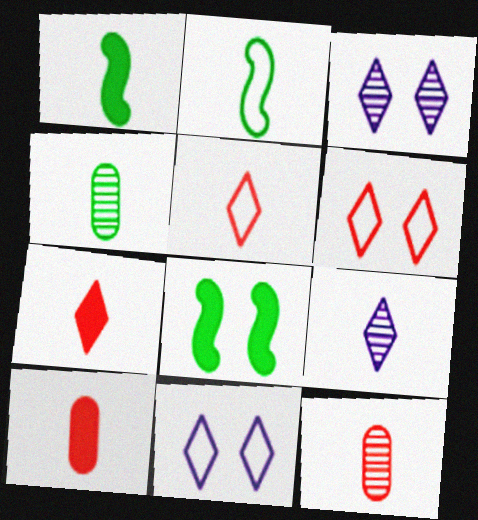[[2, 9, 10]]